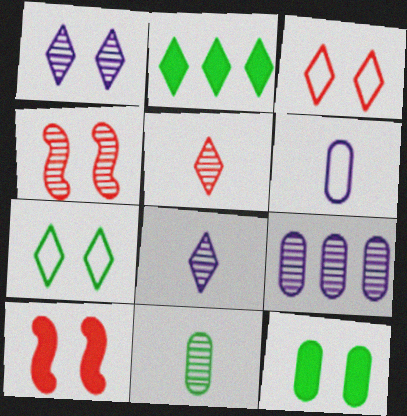[[2, 3, 8], 
[2, 4, 6]]